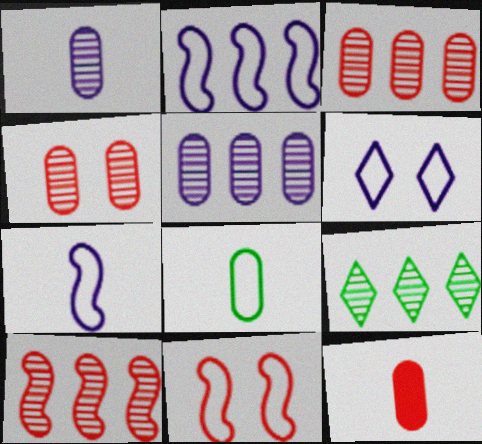[[1, 8, 12], 
[5, 9, 10]]